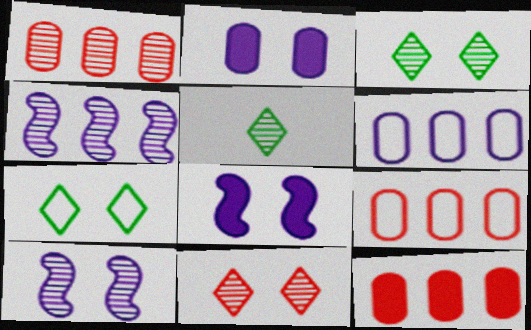[[1, 5, 10], 
[1, 9, 12], 
[5, 8, 9]]